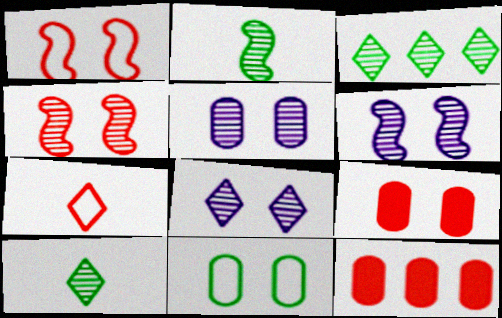[[4, 7, 12], 
[5, 6, 8], 
[5, 9, 11]]